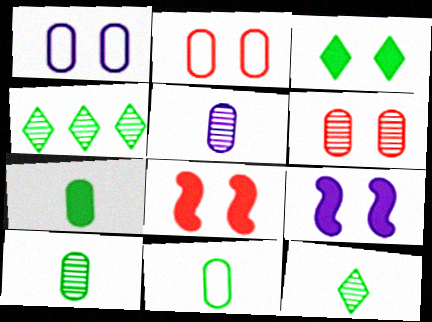[[7, 10, 11]]